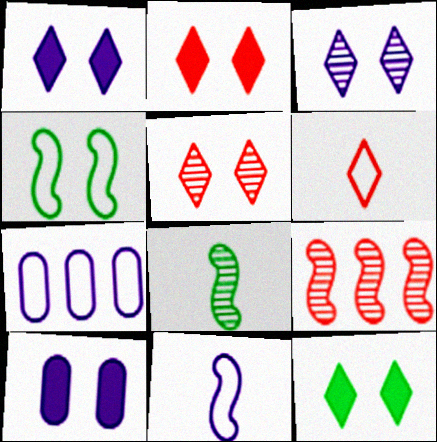[[1, 2, 12], 
[2, 7, 8], 
[4, 5, 10], 
[4, 6, 7]]